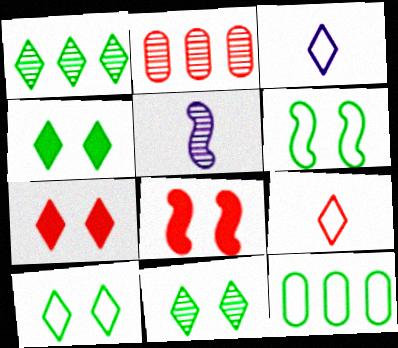[[1, 3, 7], 
[2, 5, 11], 
[2, 8, 9], 
[4, 10, 11], 
[5, 7, 12]]